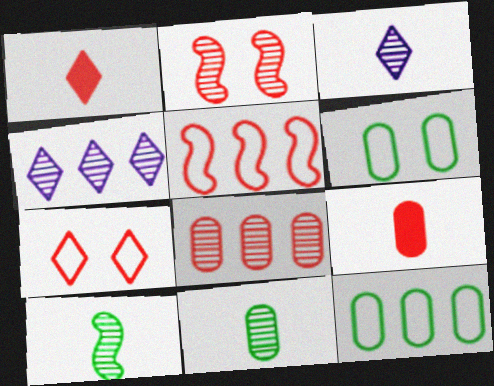[[2, 4, 11]]